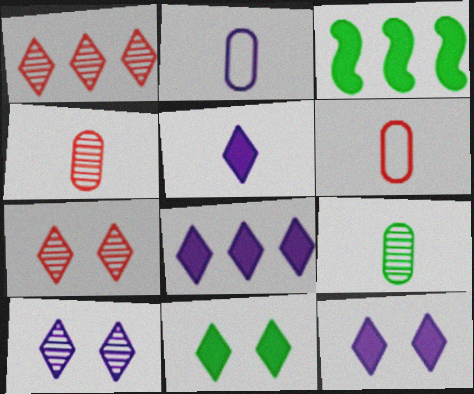[[2, 3, 7], 
[3, 6, 10], 
[5, 8, 12]]